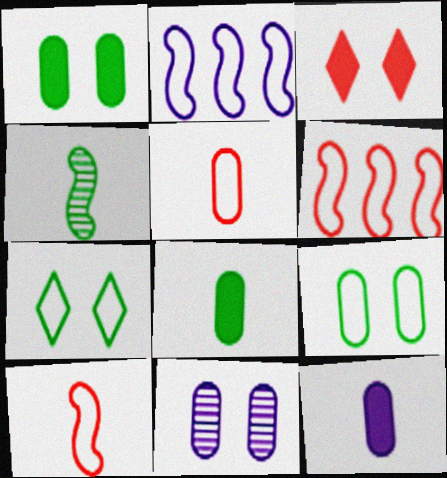[[2, 5, 7]]